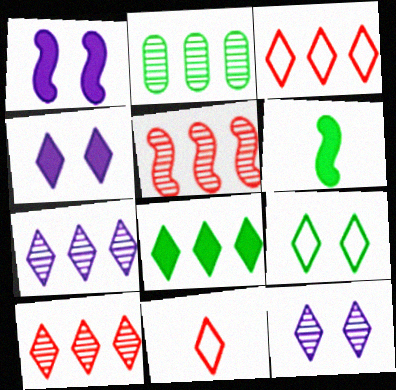[[1, 2, 11], 
[2, 5, 7], 
[2, 6, 9], 
[3, 7, 8], 
[8, 11, 12]]